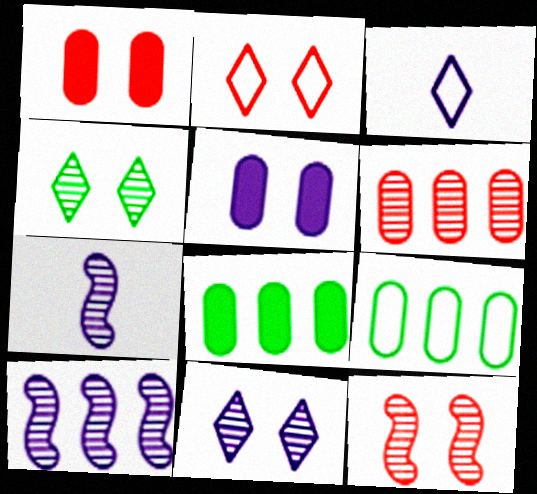[[1, 2, 12], 
[2, 7, 8], 
[3, 5, 10], 
[3, 8, 12], 
[4, 6, 7]]